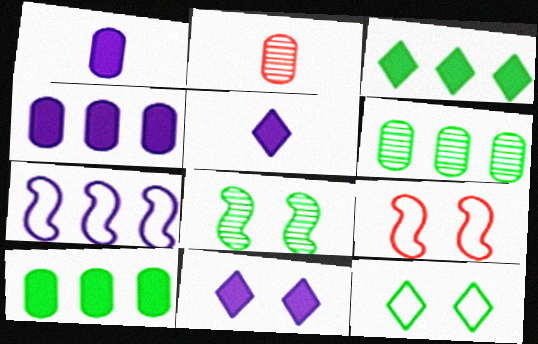[[5, 6, 9]]